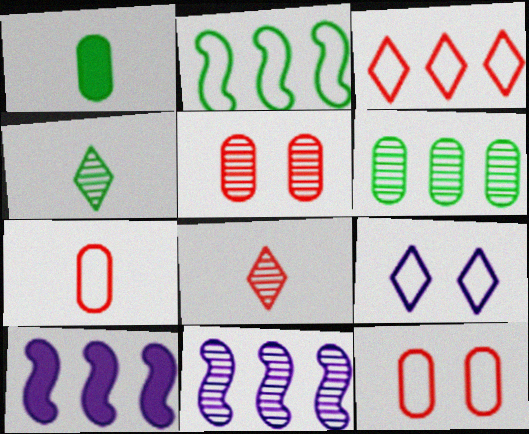[[2, 7, 9], 
[3, 6, 10], 
[4, 5, 11], 
[4, 10, 12]]